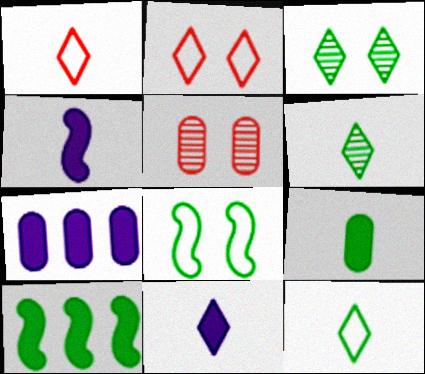[[1, 6, 11]]